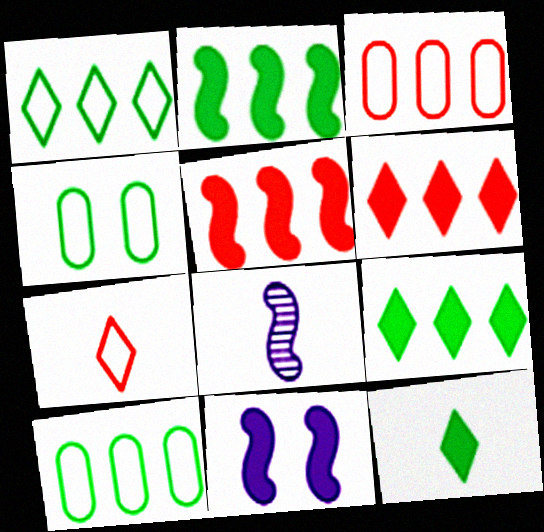[[4, 6, 8]]